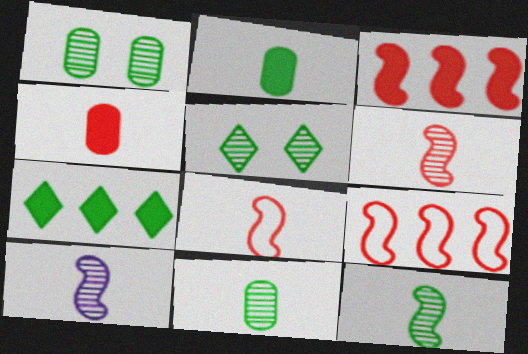[[6, 10, 12]]